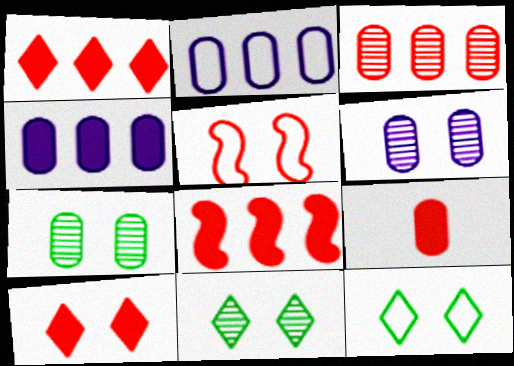[[2, 7, 9], 
[8, 9, 10]]